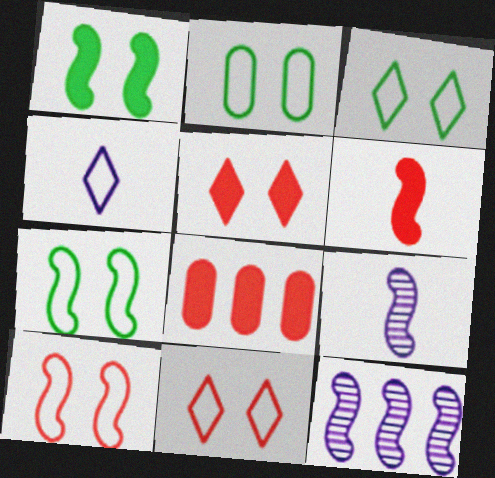[[2, 3, 7], 
[3, 8, 9], 
[5, 6, 8], 
[6, 7, 12]]